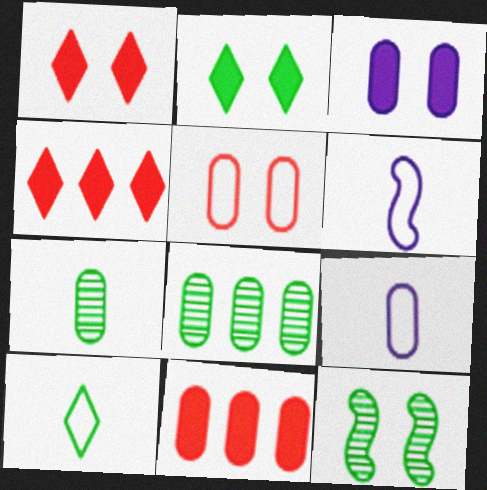[[1, 6, 8], 
[4, 9, 12]]